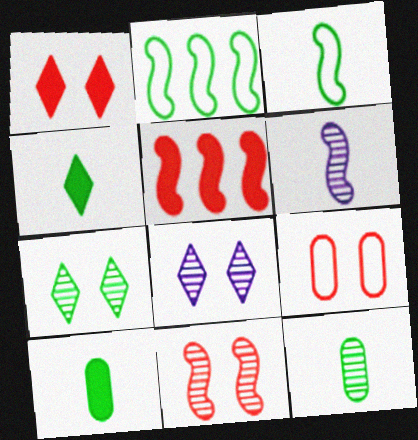[[1, 9, 11], 
[2, 7, 10], 
[3, 4, 12]]